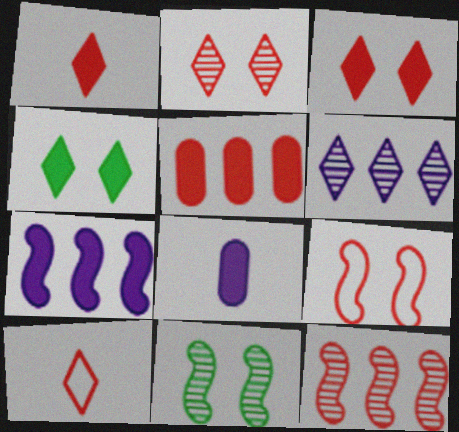[[4, 6, 10]]